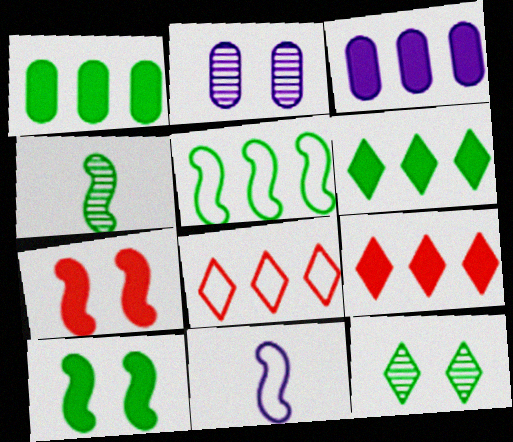[[4, 5, 10]]